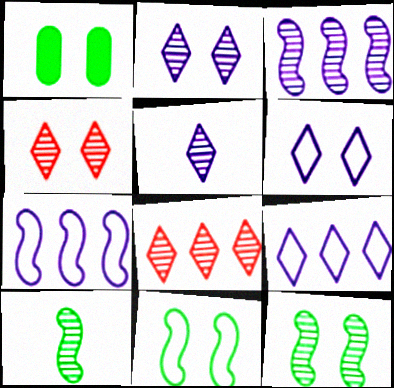[]